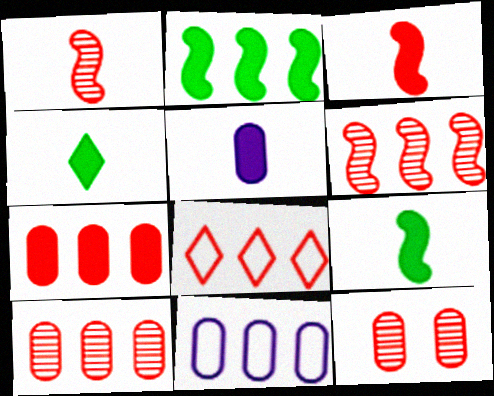[[3, 4, 5], 
[3, 8, 12], 
[6, 7, 8]]